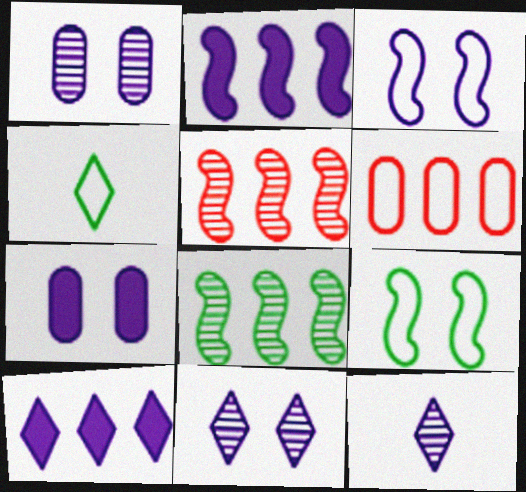[[3, 4, 6], 
[3, 7, 11], 
[4, 5, 7], 
[6, 8, 10]]